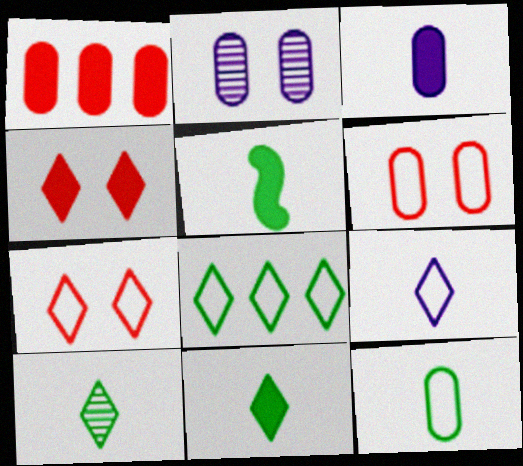[[1, 2, 12], 
[5, 10, 12], 
[7, 8, 9]]